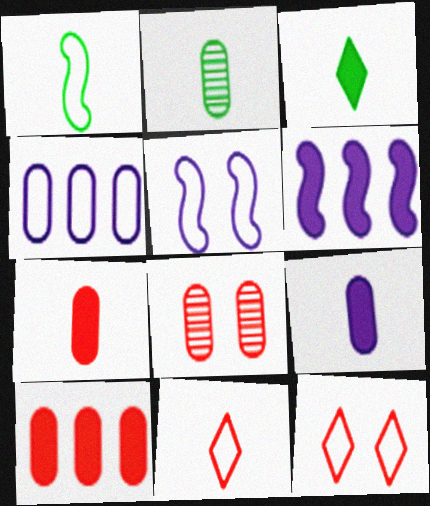[[1, 2, 3], 
[1, 4, 12], 
[2, 6, 12]]